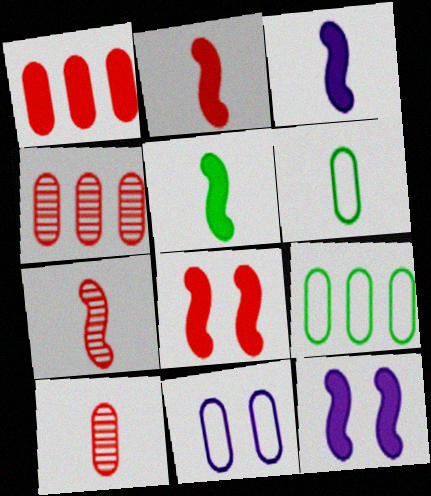[[2, 3, 5]]